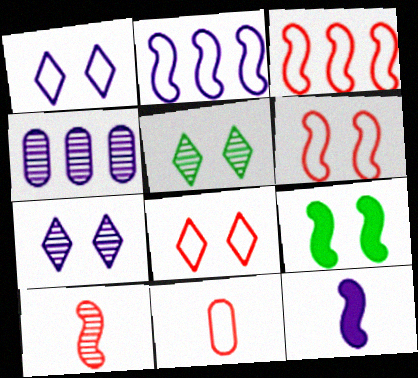[[1, 4, 12], 
[2, 9, 10], 
[3, 8, 11], 
[4, 5, 10]]